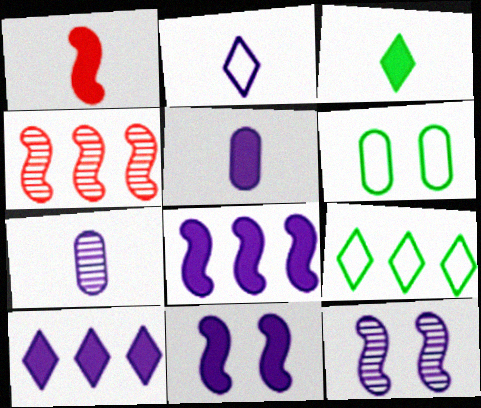[[1, 3, 5], 
[5, 10, 11]]